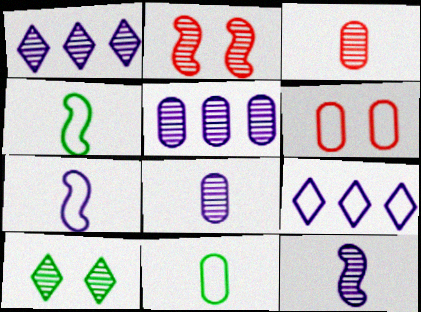[[4, 6, 9]]